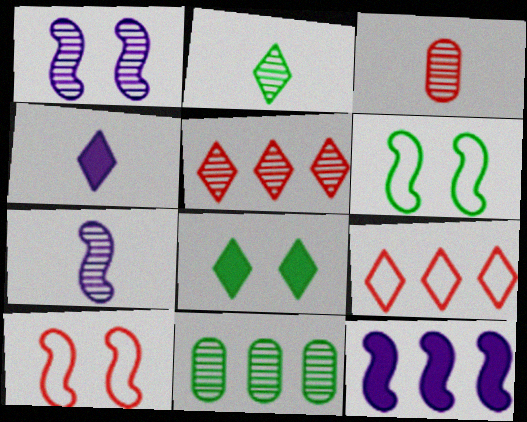[[2, 3, 7], 
[4, 10, 11], 
[9, 11, 12]]